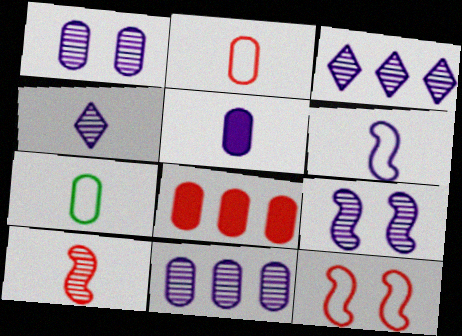[[1, 7, 8], 
[4, 5, 6], 
[4, 9, 11]]